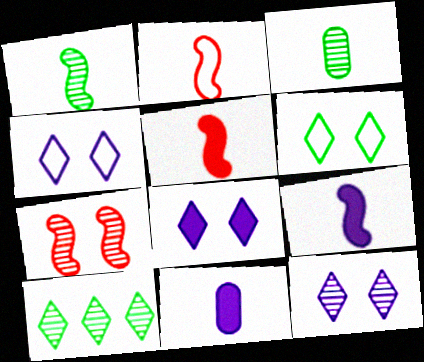[[1, 2, 9], 
[4, 8, 12]]